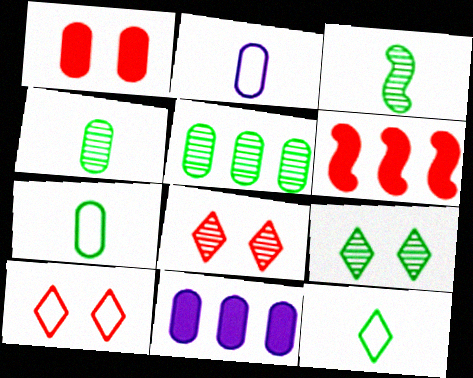[[1, 2, 5], 
[2, 6, 9], 
[3, 5, 9], 
[3, 10, 11]]